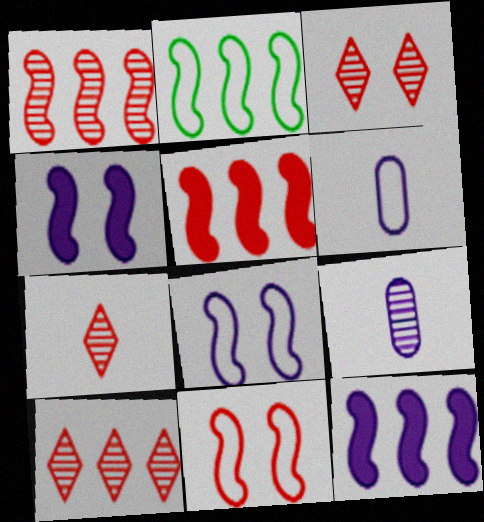[[1, 2, 12], 
[3, 7, 10]]